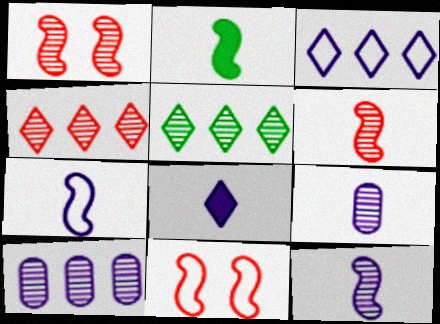[[1, 5, 9], 
[2, 6, 7], 
[7, 8, 9]]